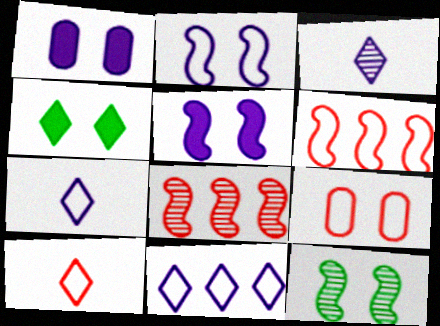[[6, 9, 10]]